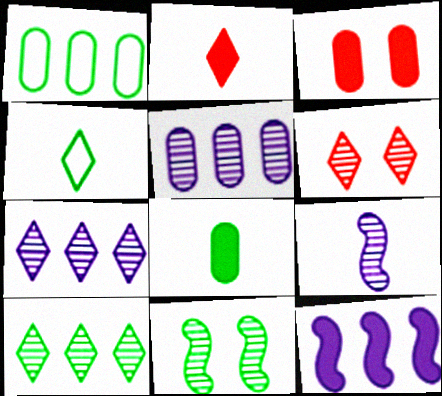[]